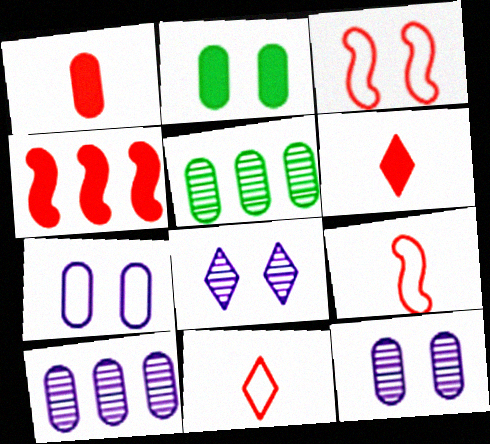[[1, 5, 7], 
[2, 3, 8]]